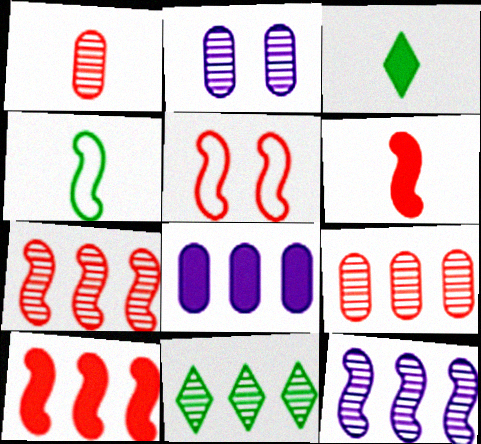[[5, 6, 7], 
[9, 11, 12]]